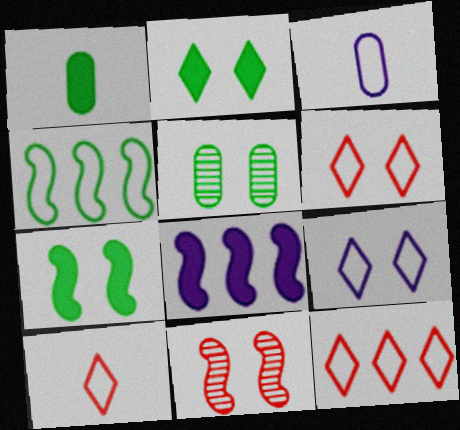[[3, 4, 6], 
[5, 8, 10], 
[6, 10, 12]]